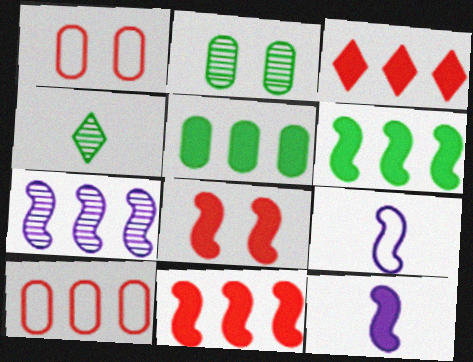[[2, 3, 9], 
[6, 8, 12]]